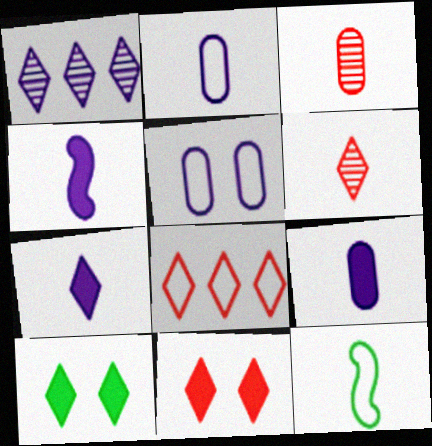[[1, 4, 5], 
[3, 7, 12], 
[4, 7, 9], 
[5, 8, 12], 
[6, 8, 11], 
[6, 9, 12]]